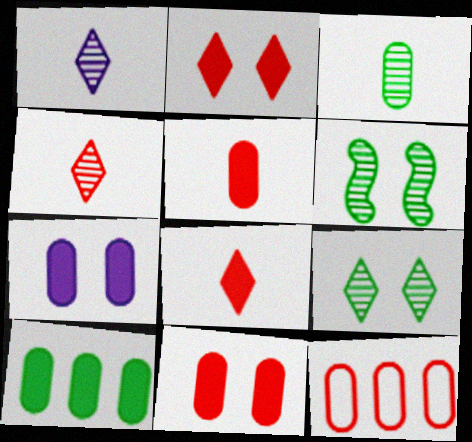[[3, 7, 12], 
[5, 7, 10]]